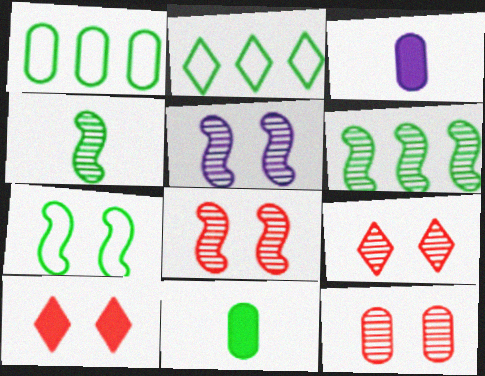[[1, 3, 12], 
[2, 3, 8], 
[8, 9, 12]]